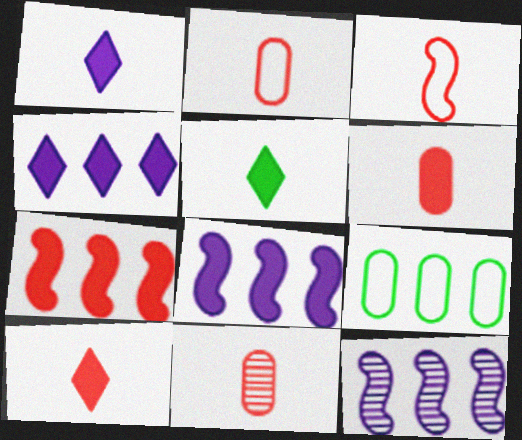[[1, 5, 10], 
[2, 6, 11], 
[3, 10, 11]]